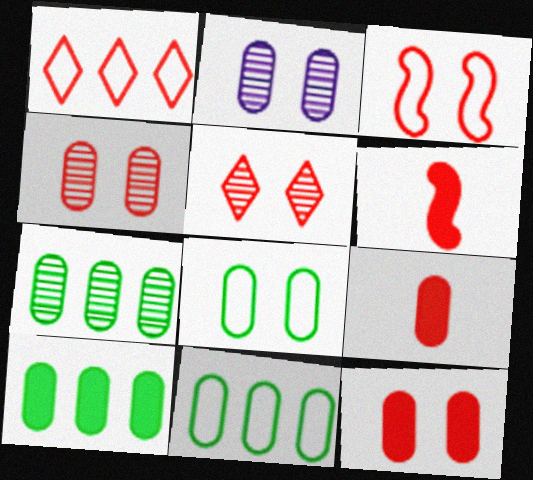[[1, 4, 6], 
[2, 8, 12], 
[2, 9, 11], 
[3, 5, 12], 
[7, 10, 11]]